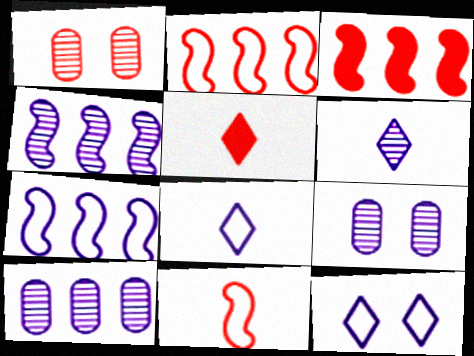[[1, 2, 5], 
[4, 6, 9]]